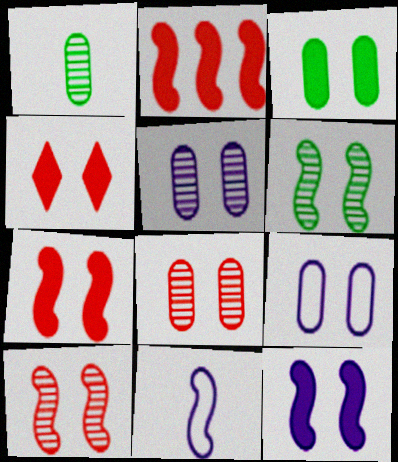[[2, 6, 11], 
[3, 4, 12], 
[3, 8, 9], 
[4, 6, 9]]